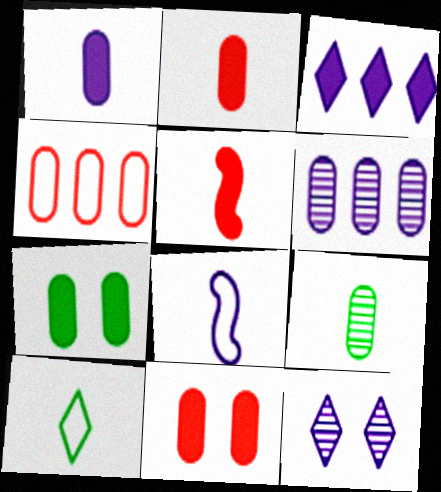[[3, 5, 7]]